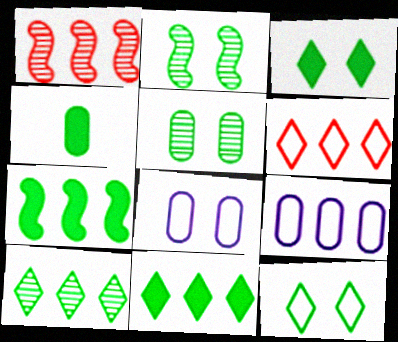[[1, 9, 11], 
[3, 4, 7]]